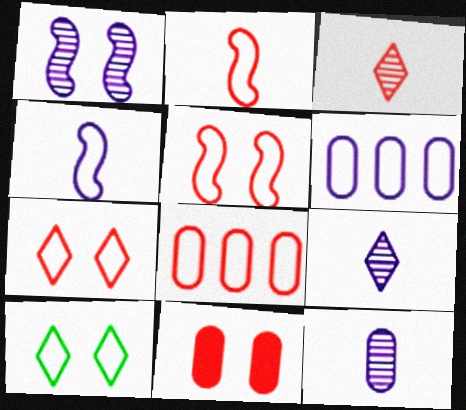[[1, 10, 11], 
[2, 6, 10], 
[2, 7, 8], 
[4, 8, 10]]